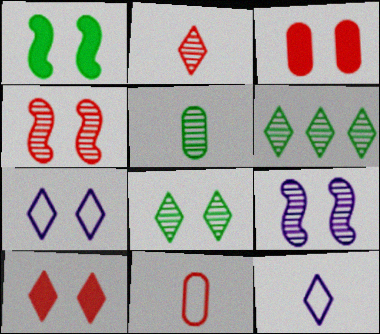[[6, 10, 12], 
[7, 8, 10]]